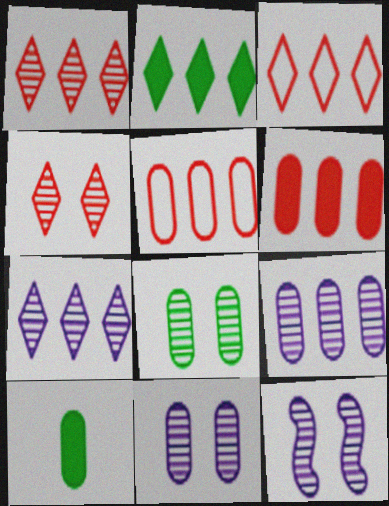[[2, 3, 7], 
[3, 10, 12], 
[4, 8, 12], 
[5, 10, 11]]